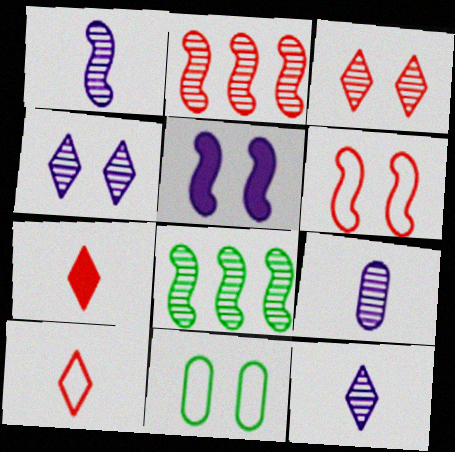[[1, 9, 12], 
[3, 5, 11], 
[3, 8, 9]]